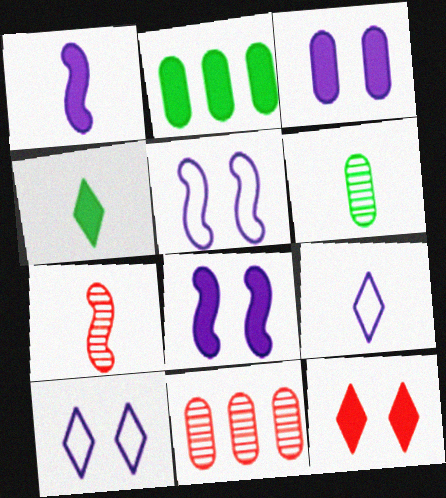[[1, 2, 12], 
[2, 7, 10], 
[4, 5, 11]]